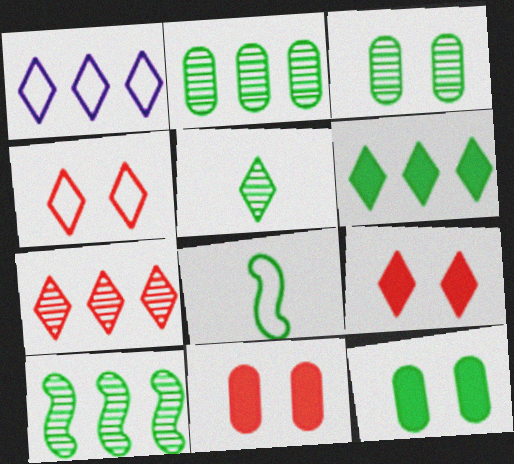[[1, 5, 9], 
[1, 6, 7], 
[3, 5, 10], 
[3, 6, 8]]